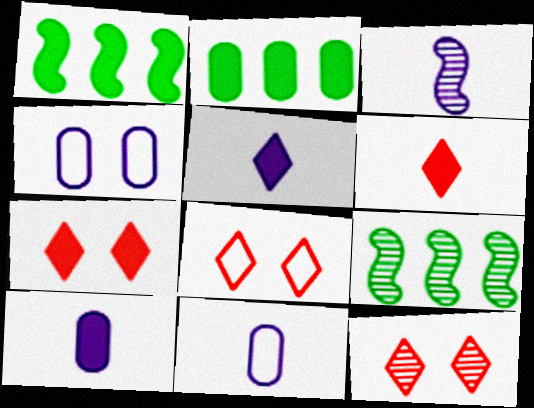[[1, 7, 10], 
[1, 11, 12], 
[2, 3, 8], 
[3, 5, 11], 
[4, 6, 9], 
[7, 8, 12], 
[7, 9, 11], 
[8, 9, 10]]